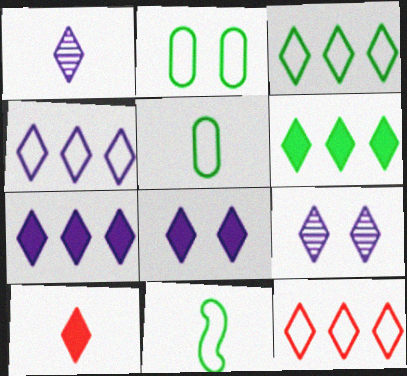[[1, 4, 8], 
[2, 3, 11], 
[3, 4, 12], 
[3, 9, 10], 
[6, 8, 10]]